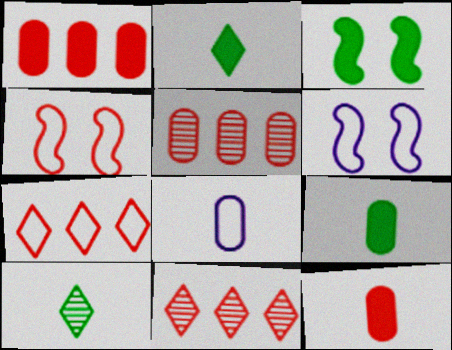[[1, 6, 10], 
[2, 5, 6], 
[3, 8, 11], 
[4, 11, 12], 
[6, 9, 11]]